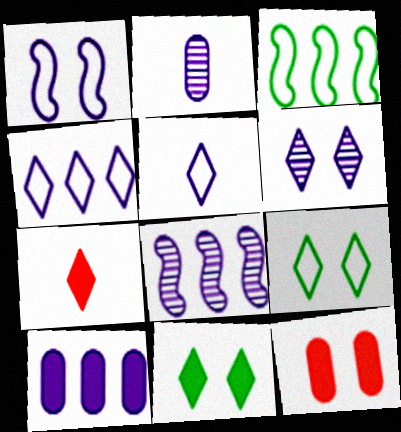[[2, 6, 8], 
[4, 8, 10]]